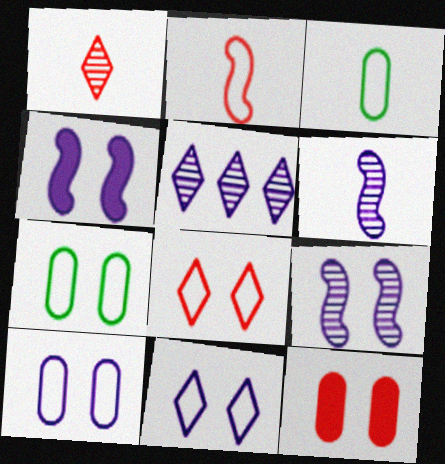[]